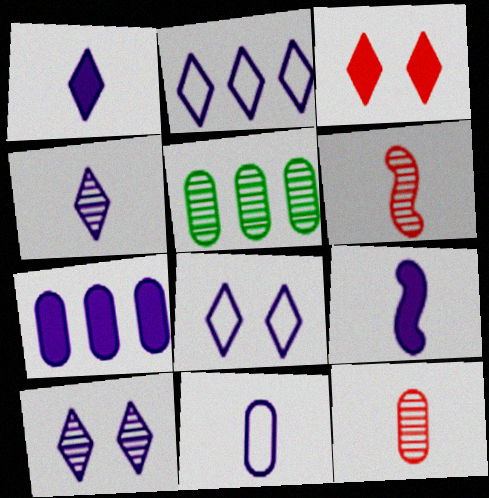[[1, 2, 10], 
[4, 9, 11], 
[5, 6, 10]]